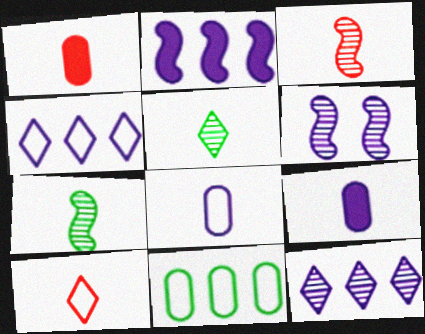[[1, 3, 10], 
[4, 6, 9], 
[7, 9, 10]]